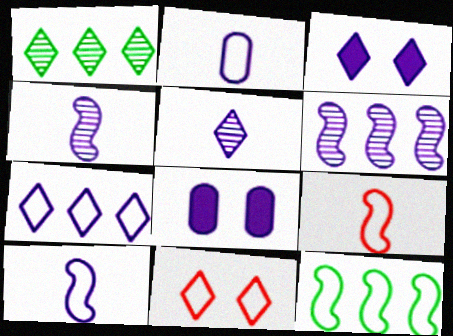[[1, 8, 9], 
[2, 3, 6], 
[2, 11, 12], 
[3, 5, 7], 
[4, 7, 8]]